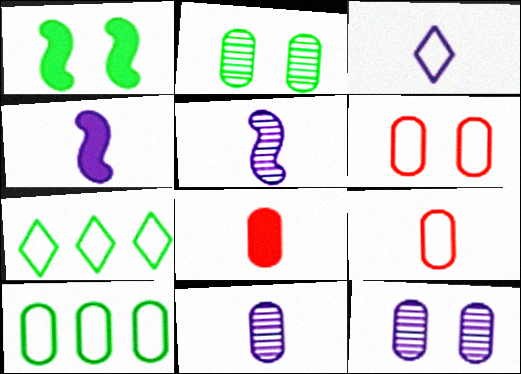[[3, 4, 11], 
[8, 10, 12]]